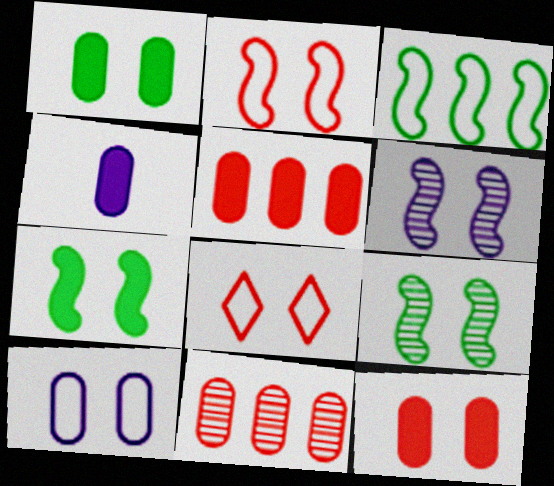[[1, 4, 5], 
[1, 6, 8], 
[2, 6, 7]]